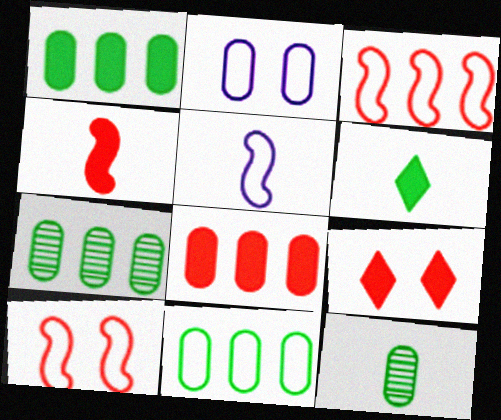[[1, 7, 11], 
[2, 8, 12], 
[4, 8, 9], 
[5, 7, 9]]